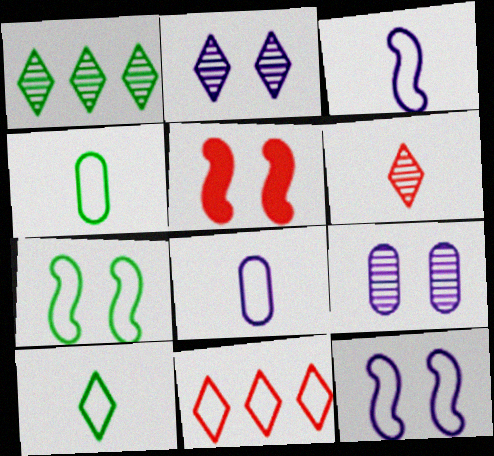[[1, 2, 6], 
[1, 5, 8], 
[4, 11, 12], 
[7, 8, 11]]